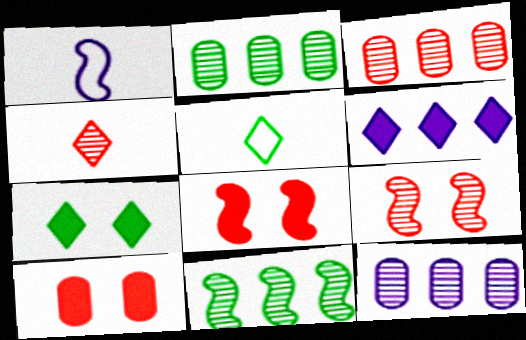[[1, 3, 7], 
[1, 8, 11], 
[2, 3, 12], 
[3, 4, 9], 
[5, 8, 12]]